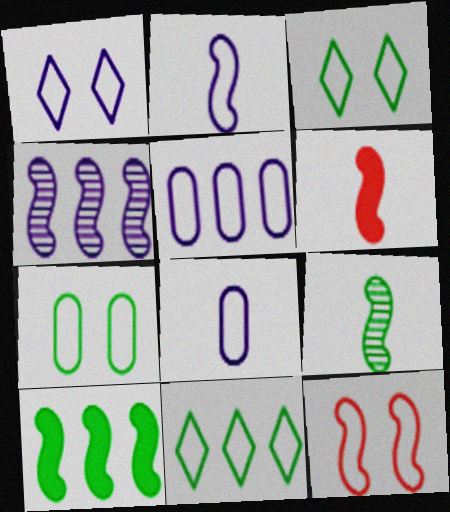[[1, 2, 5], 
[1, 7, 12], 
[2, 6, 9], 
[8, 11, 12]]